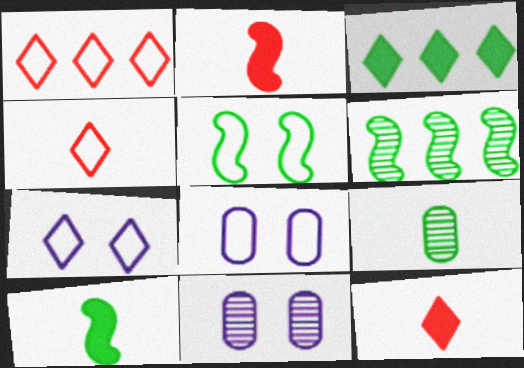[[1, 10, 11], 
[3, 5, 9], 
[5, 6, 10], 
[6, 8, 12]]